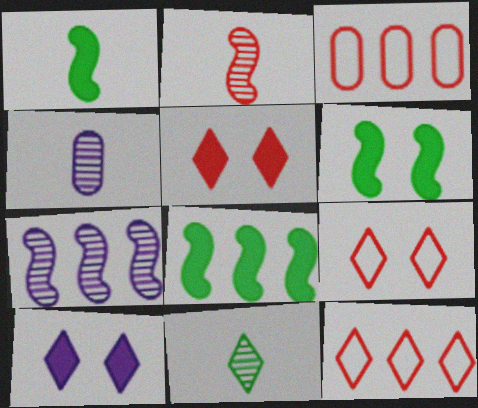[[1, 6, 8], 
[2, 3, 5], 
[2, 4, 11], 
[4, 6, 12], 
[4, 8, 9], 
[10, 11, 12]]